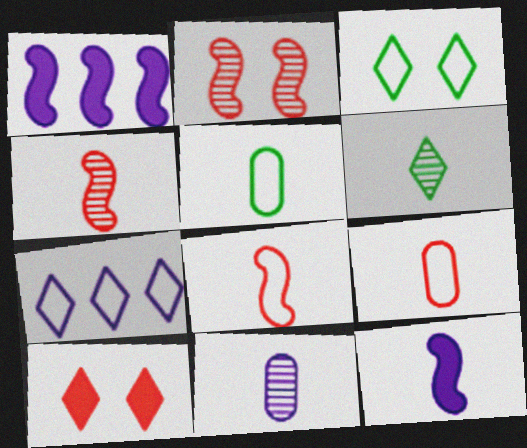[[4, 6, 11], 
[6, 7, 10], 
[6, 9, 12]]